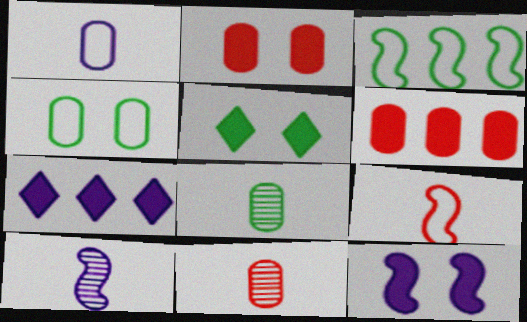[[2, 5, 12], 
[3, 5, 8]]